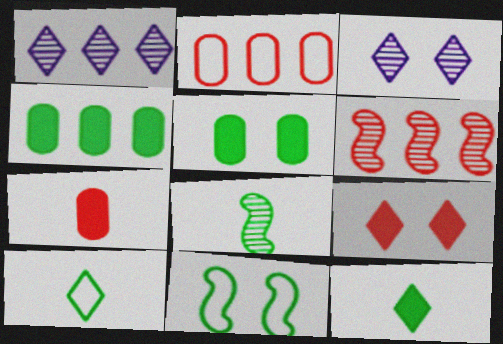[[1, 7, 11], 
[1, 9, 10]]